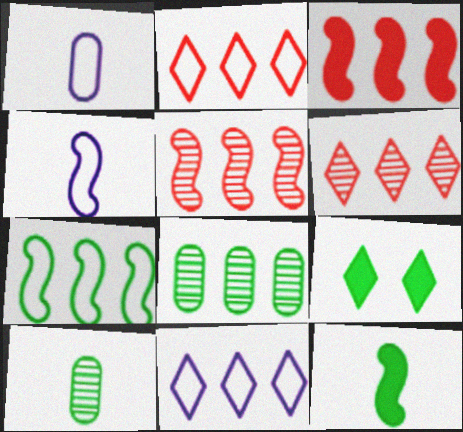[[1, 5, 9], 
[3, 8, 11], 
[7, 9, 10]]